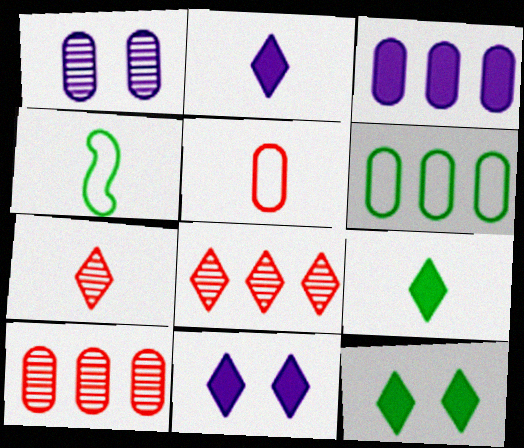[[3, 6, 10], 
[4, 10, 11]]